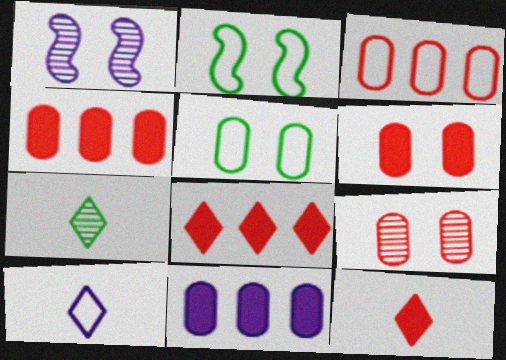[[1, 10, 11], 
[2, 3, 10], 
[7, 10, 12]]